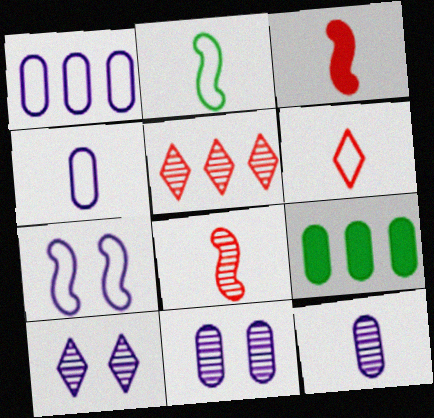[[2, 4, 6]]